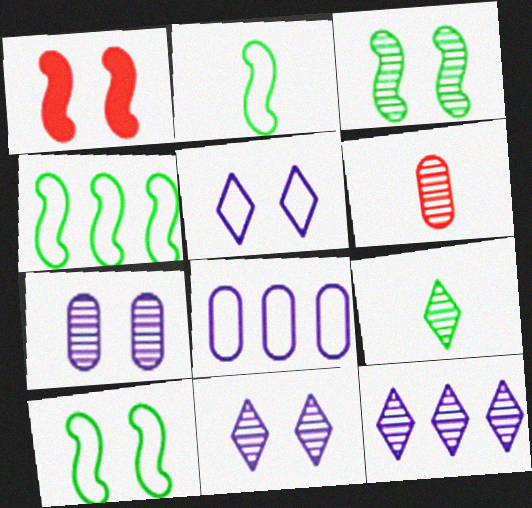[[1, 8, 9], 
[2, 4, 10], 
[3, 6, 12]]